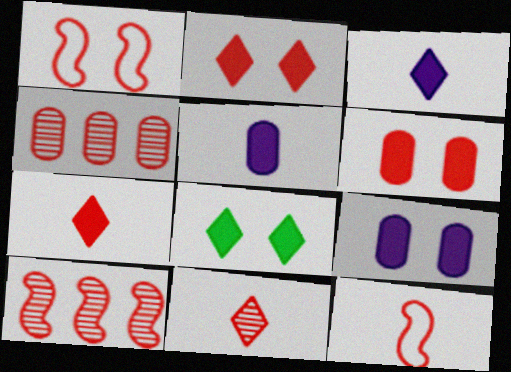[[1, 4, 7], 
[2, 4, 12]]